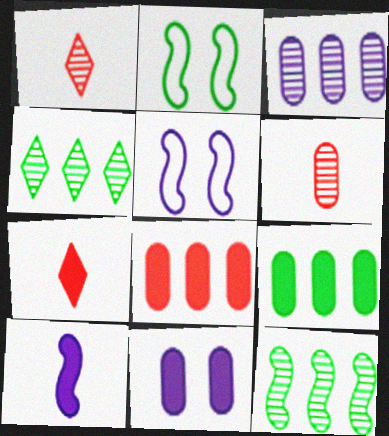[[1, 5, 9], 
[2, 3, 7]]